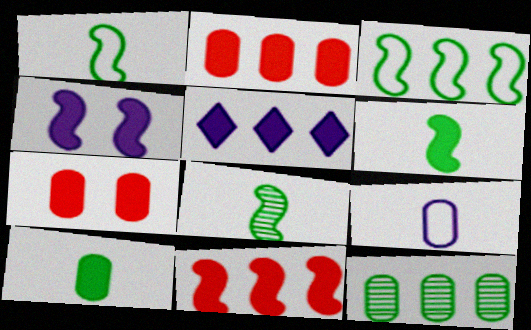[[1, 6, 8], 
[4, 6, 11], 
[5, 6, 7], 
[7, 9, 12]]